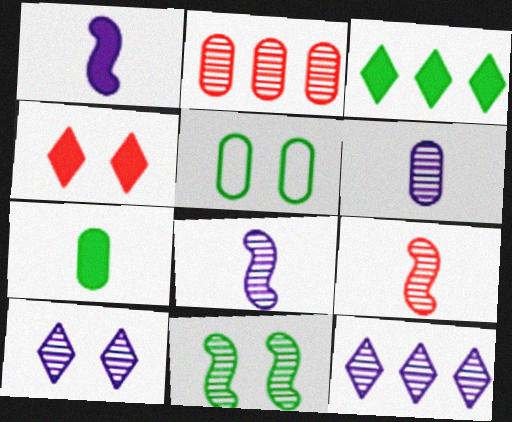[]